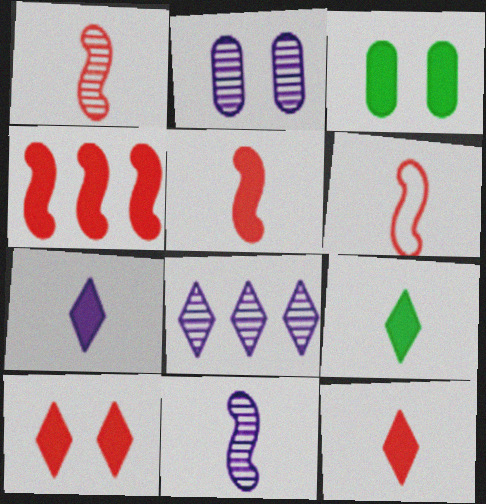[[1, 5, 6], 
[2, 8, 11], 
[3, 4, 7], 
[3, 6, 8], 
[7, 9, 12]]